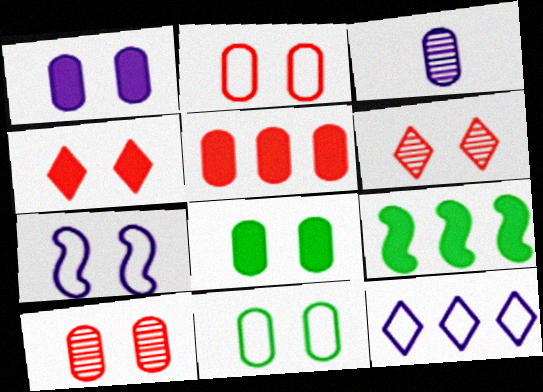[[1, 10, 11], 
[3, 5, 11], 
[6, 7, 8]]